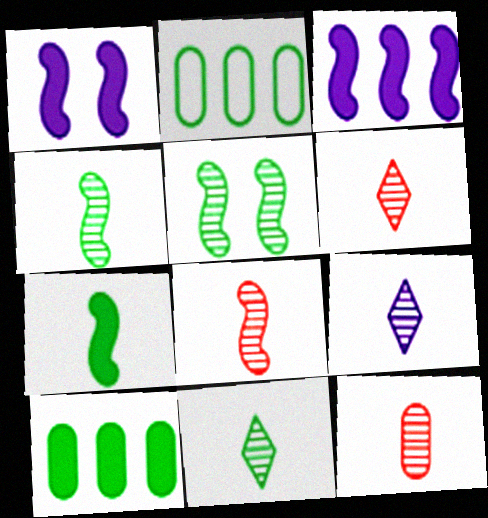[[1, 2, 6], 
[4, 9, 12], 
[6, 8, 12], 
[6, 9, 11]]